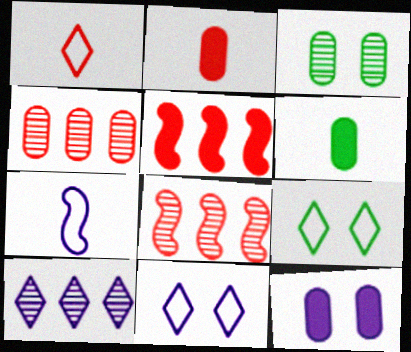[[6, 8, 11], 
[7, 10, 12]]